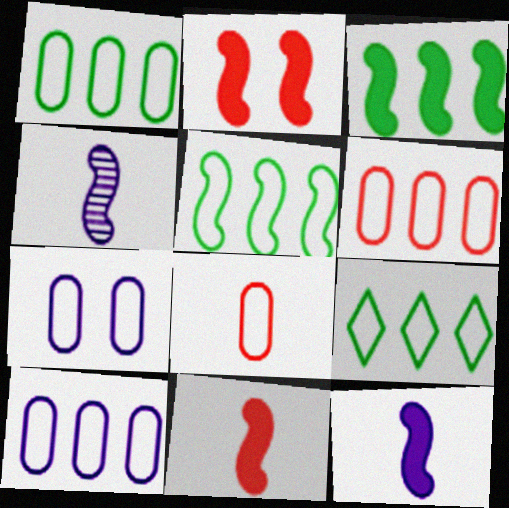[[1, 5, 9], 
[1, 6, 10], 
[1, 7, 8], 
[2, 3, 12], 
[2, 4, 5]]